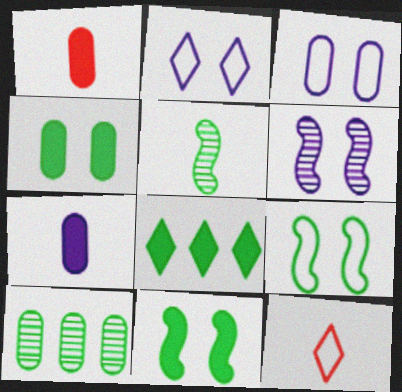[[1, 3, 10], 
[5, 7, 12]]